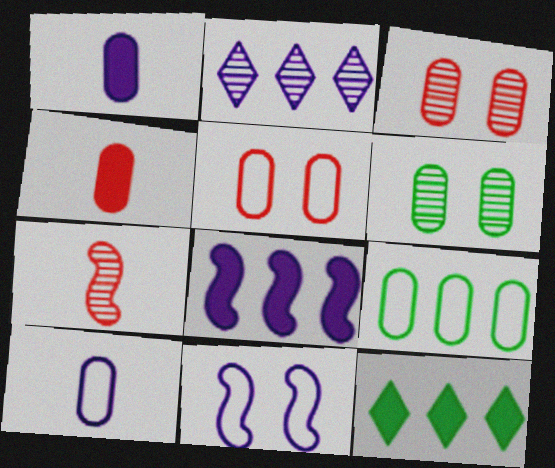[[1, 2, 11], 
[1, 3, 9], 
[2, 6, 7], 
[5, 9, 10]]